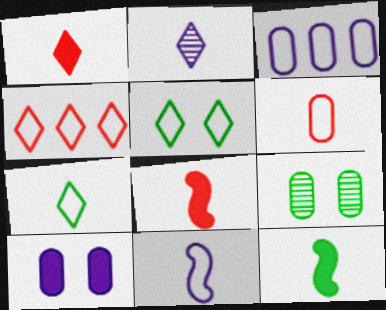[[1, 2, 7], 
[2, 6, 12], 
[6, 7, 11]]